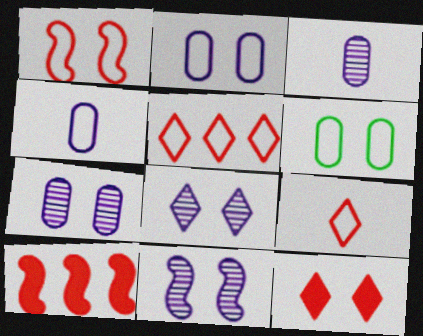[[6, 11, 12], 
[7, 8, 11]]